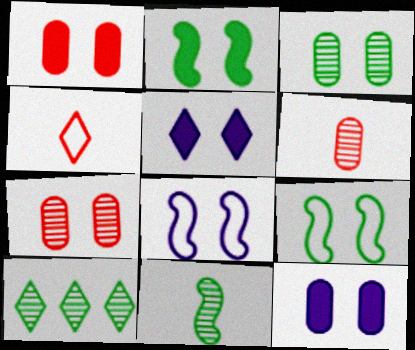[[1, 2, 5], 
[3, 10, 11], 
[4, 5, 10], 
[5, 7, 9]]